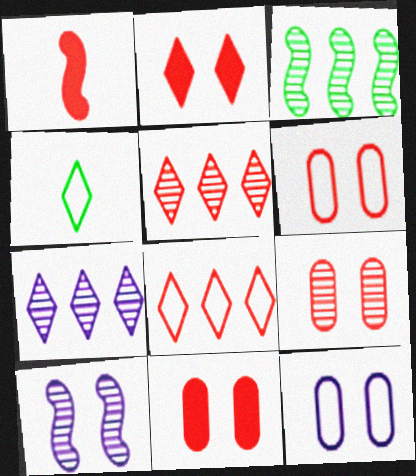[[1, 5, 6], 
[1, 8, 9], 
[2, 4, 7], 
[6, 9, 11]]